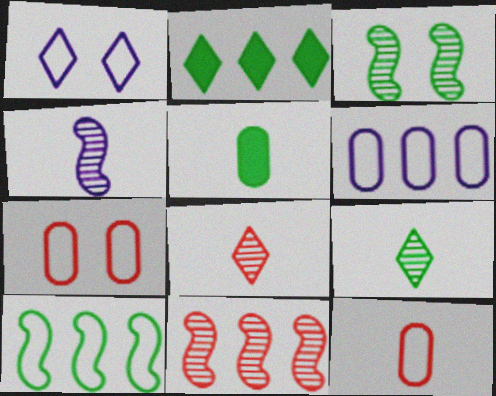[[1, 2, 8], 
[1, 5, 11], 
[1, 10, 12], 
[2, 4, 7], 
[2, 6, 11], 
[3, 4, 11]]